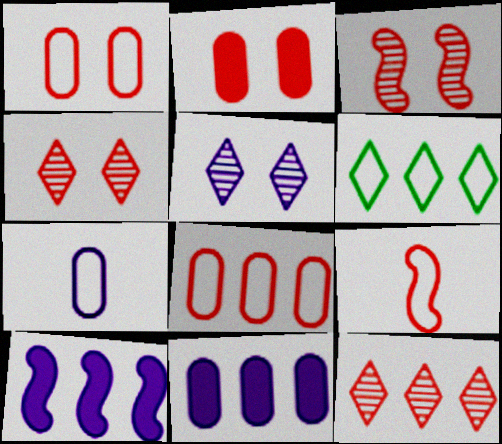[[2, 9, 12], 
[5, 7, 10]]